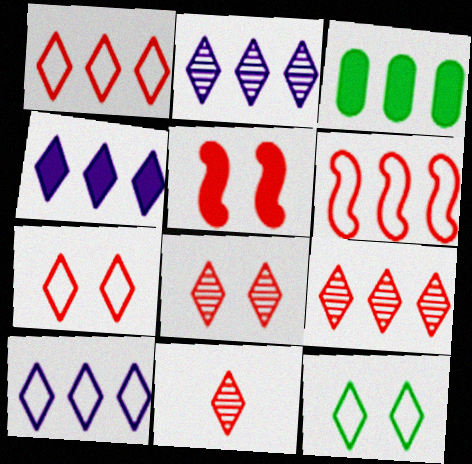[[2, 3, 6], 
[2, 4, 10], 
[4, 11, 12], 
[8, 9, 11]]